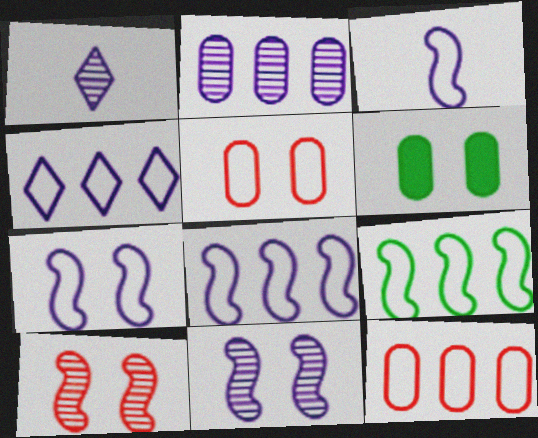[[1, 2, 11], 
[3, 7, 8], 
[4, 9, 12]]